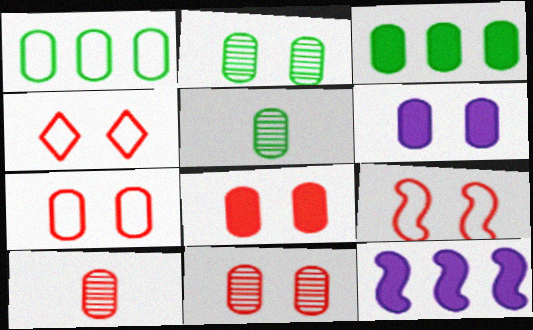[[1, 6, 10], 
[2, 6, 7], 
[4, 5, 12], 
[4, 7, 9], 
[7, 8, 11]]